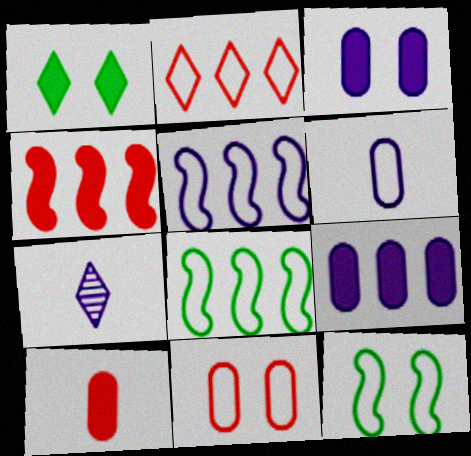[[1, 2, 7], 
[2, 6, 12], 
[3, 5, 7]]